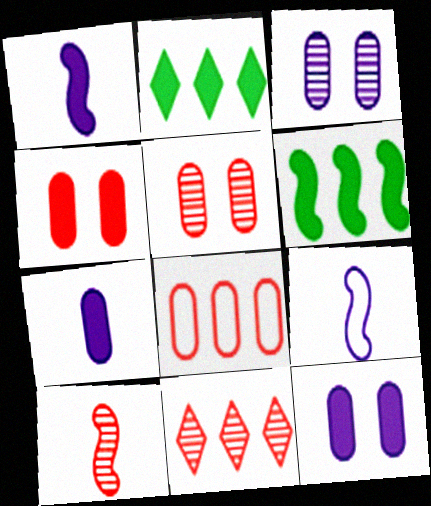[[1, 2, 4], 
[2, 5, 9], 
[5, 10, 11]]